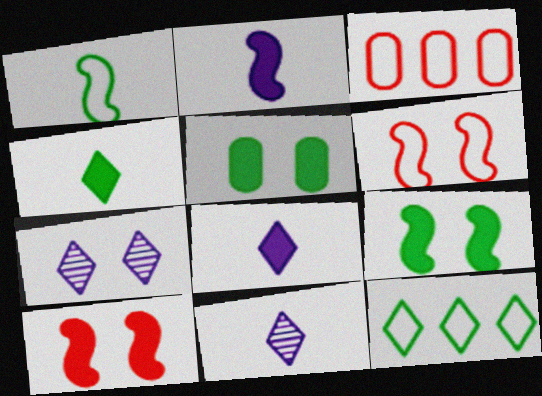[[3, 9, 11], 
[5, 6, 7]]